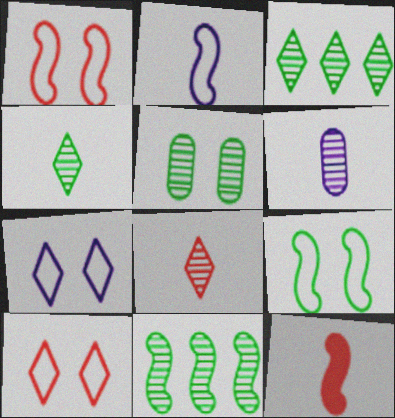[[4, 5, 11]]